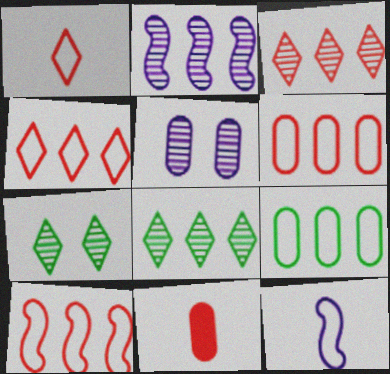[[4, 6, 10], 
[5, 9, 11]]